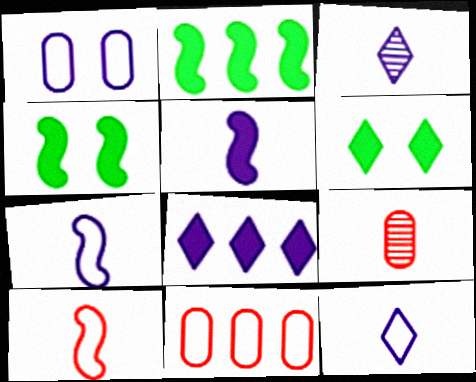[[3, 4, 11]]